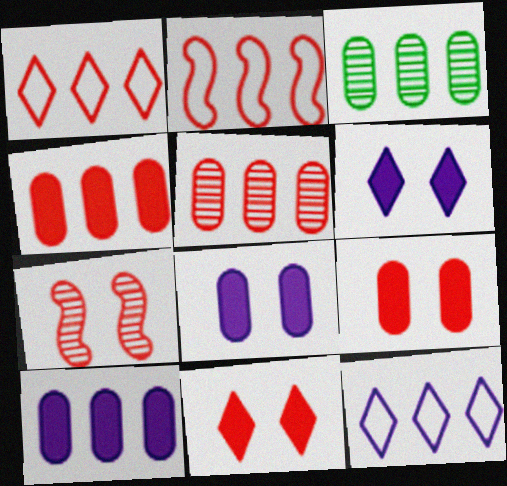[]